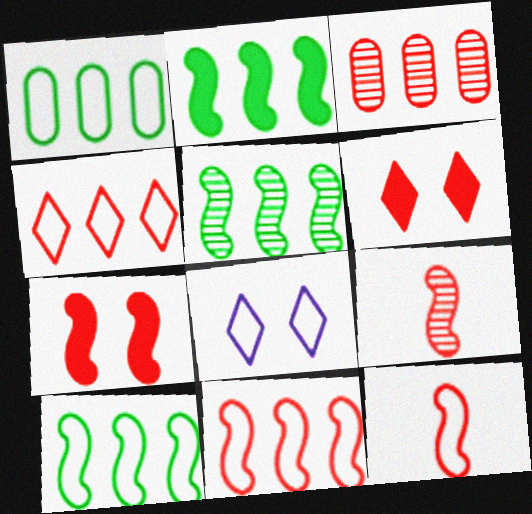[[1, 8, 12], 
[2, 5, 10], 
[3, 6, 12], 
[7, 9, 11]]